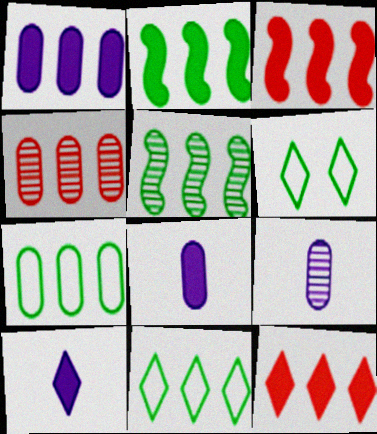[[1, 2, 12], 
[1, 4, 7], 
[3, 6, 9]]